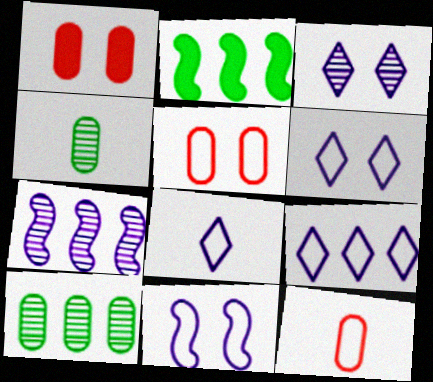[[2, 3, 12], 
[6, 8, 9]]